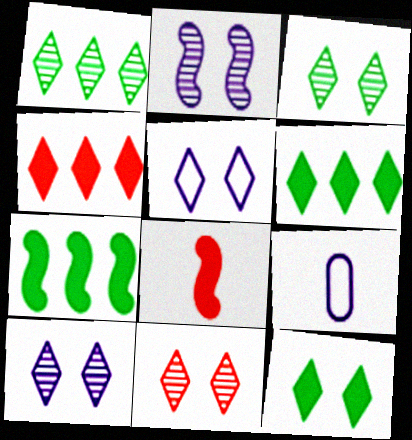[[3, 10, 11], 
[5, 11, 12], 
[7, 9, 11]]